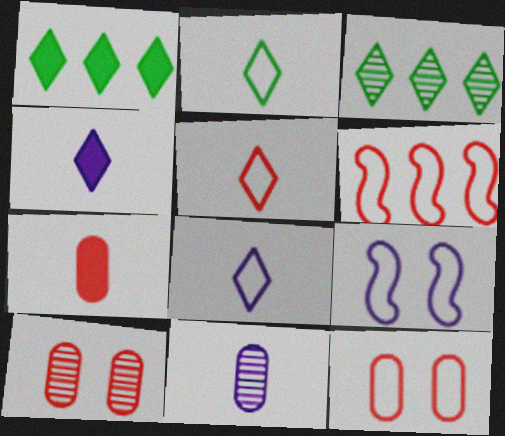[[2, 5, 8], 
[3, 7, 9], 
[5, 6, 12]]